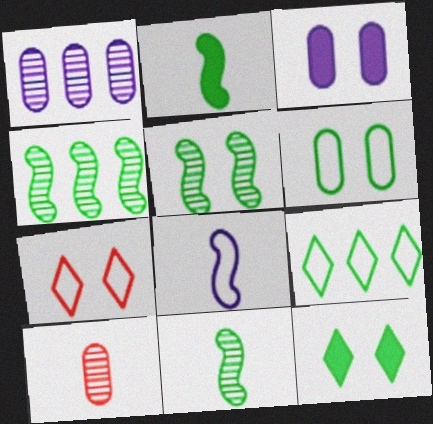[[1, 2, 7], 
[3, 5, 7], 
[4, 5, 11], 
[5, 6, 12]]